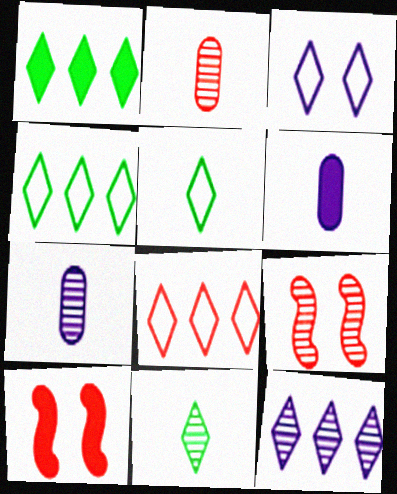[[1, 6, 10], 
[1, 8, 12], 
[2, 8, 10], 
[3, 5, 8], 
[4, 6, 9], 
[4, 7, 10]]